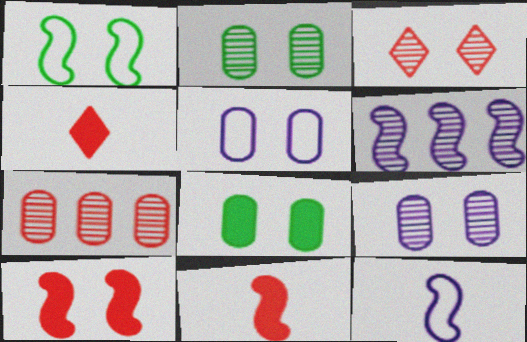[[1, 6, 11]]